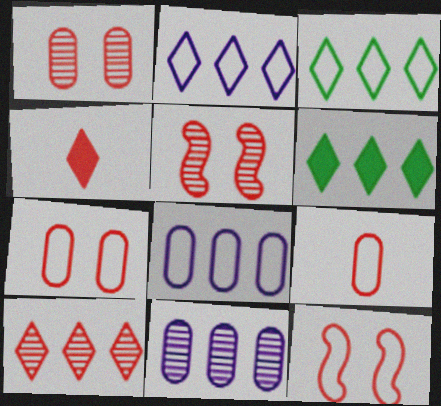[[2, 6, 10]]